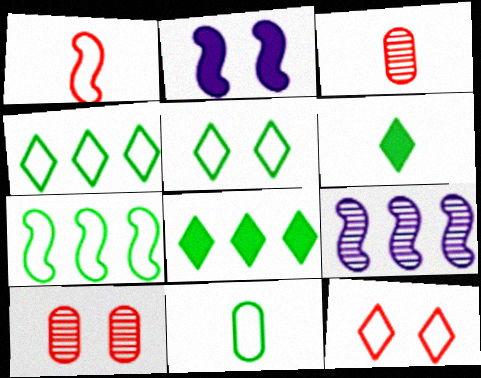[[2, 3, 4], 
[2, 5, 10], 
[5, 7, 11]]